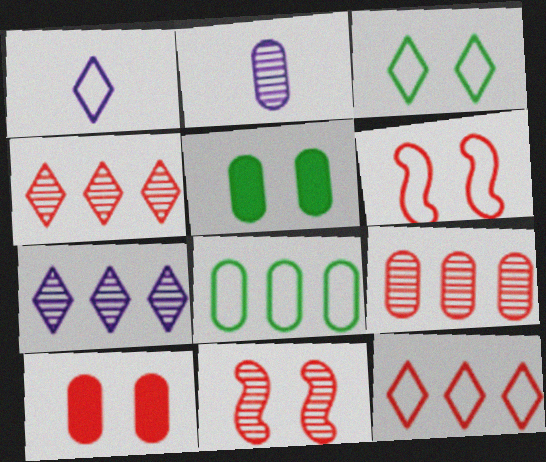[[1, 3, 12], 
[1, 6, 8], 
[2, 8, 10]]